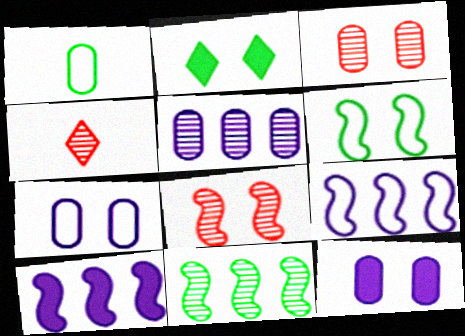[[1, 2, 11], 
[2, 7, 8]]